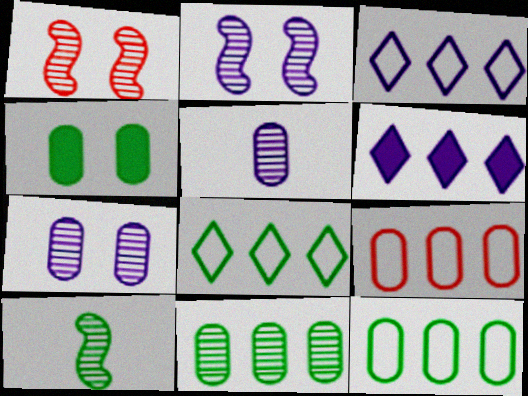[[4, 5, 9], 
[4, 8, 10]]